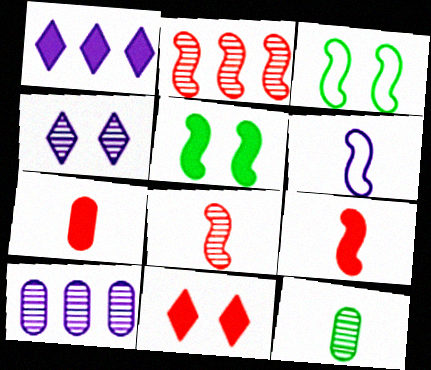[[1, 5, 7], 
[2, 4, 12], 
[2, 5, 6]]